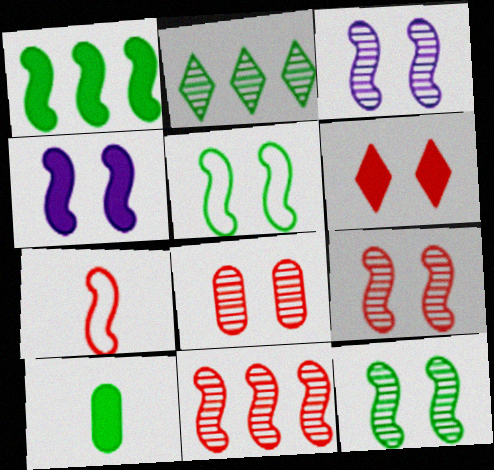[[1, 3, 7], 
[2, 5, 10], 
[3, 9, 12], 
[4, 5, 9]]